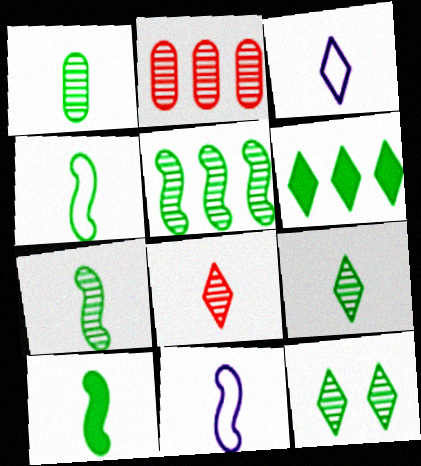[[1, 5, 12], 
[1, 7, 9], 
[4, 7, 10]]